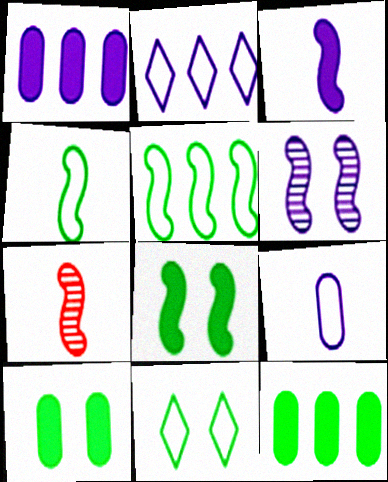[[1, 7, 11], 
[2, 7, 10], 
[3, 4, 7]]